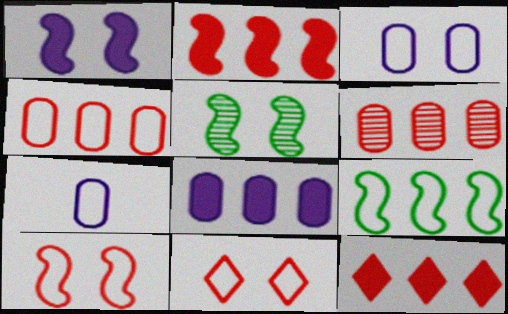[[1, 5, 10], 
[5, 7, 12], 
[7, 9, 11]]